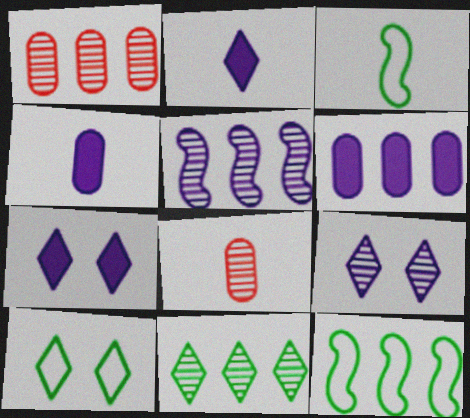[[1, 3, 7], 
[1, 5, 11], 
[2, 3, 8], 
[7, 8, 12]]